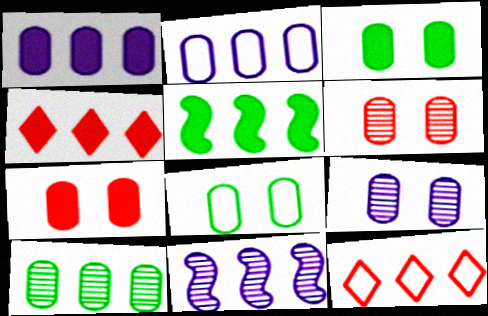[[1, 4, 5], 
[7, 8, 9]]